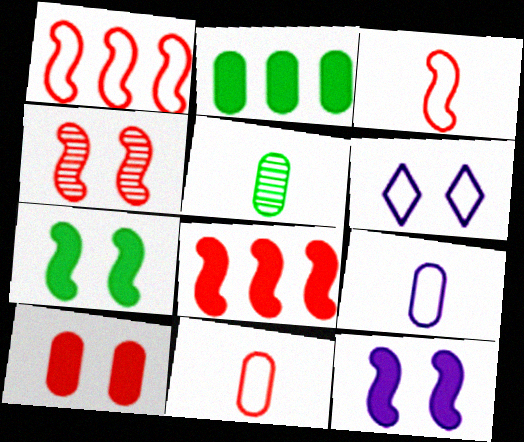[[3, 4, 8], 
[5, 6, 8]]